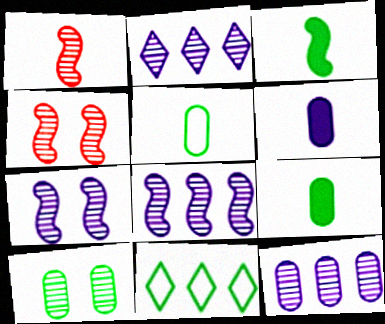[[1, 2, 10], 
[2, 8, 12], 
[3, 10, 11], 
[4, 6, 11]]